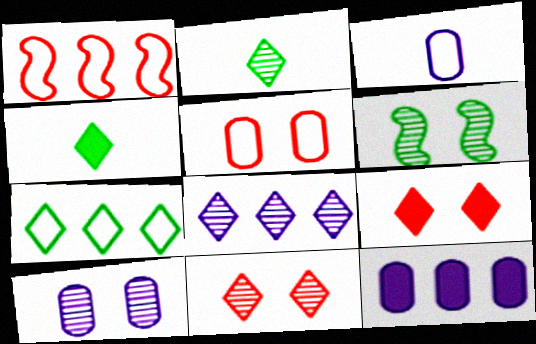[[1, 4, 10], 
[2, 8, 11], 
[3, 10, 12], 
[6, 10, 11]]